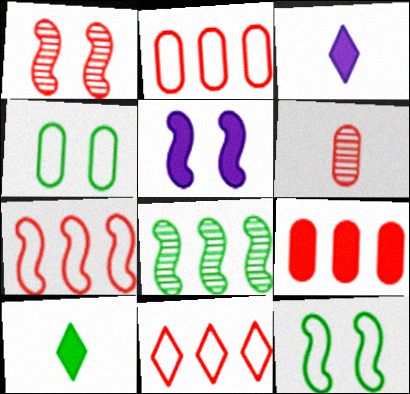[[1, 5, 12], 
[2, 7, 11], 
[4, 8, 10], 
[5, 9, 10]]